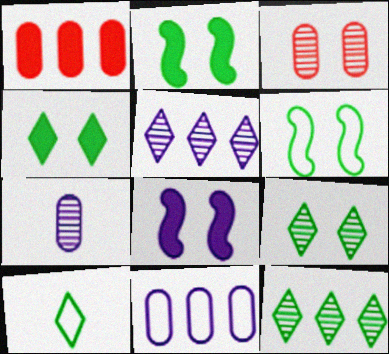[[4, 10, 12]]